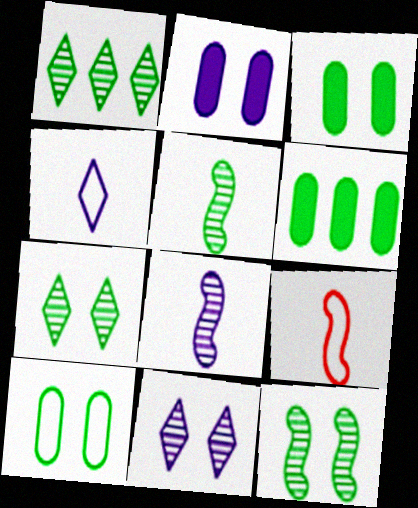[[1, 2, 9], 
[6, 9, 11]]